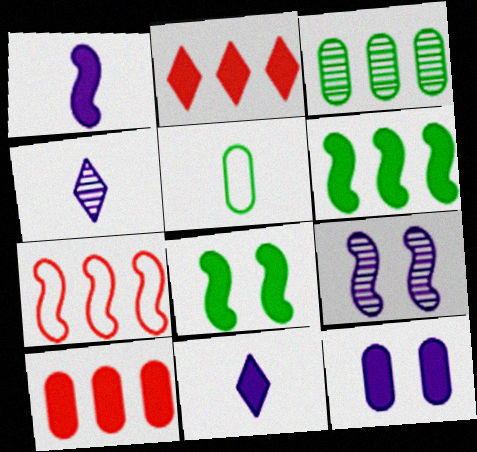[[2, 5, 9], 
[8, 10, 11]]